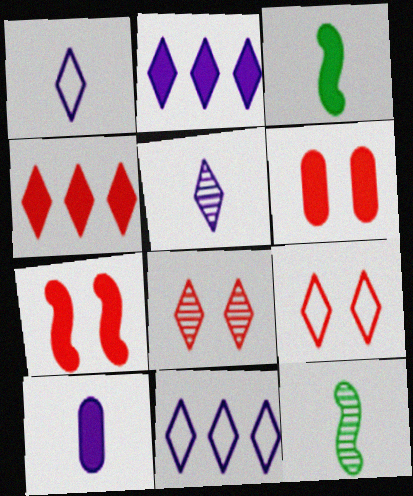[[2, 3, 6], 
[6, 11, 12]]